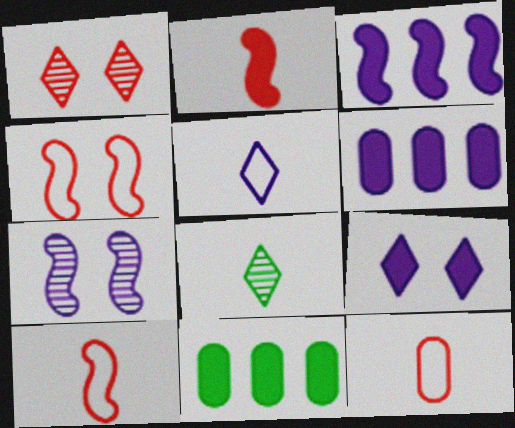[[2, 9, 11], 
[4, 6, 8], 
[5, 6, 7]]